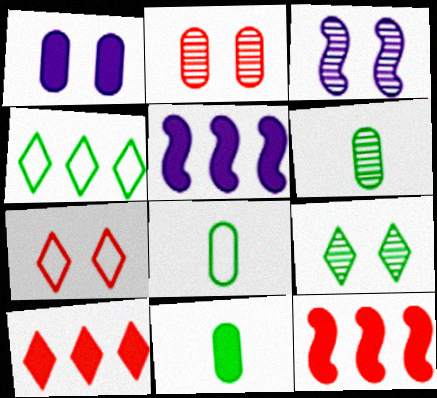[[2, 3, 9], 
[3, 8, 10], 
[5, 6, 7], 
[6, 8, 11]]